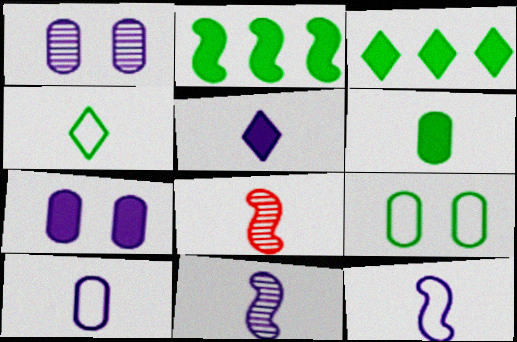[[5, 10, 11]]